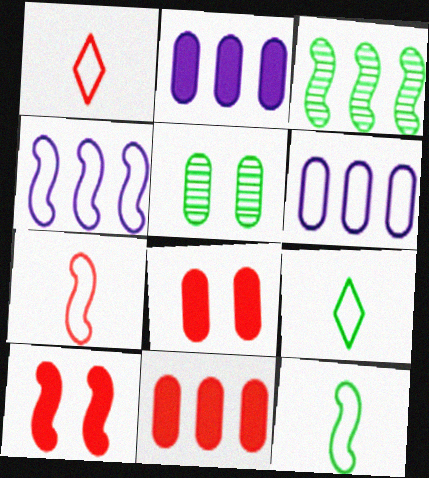[]